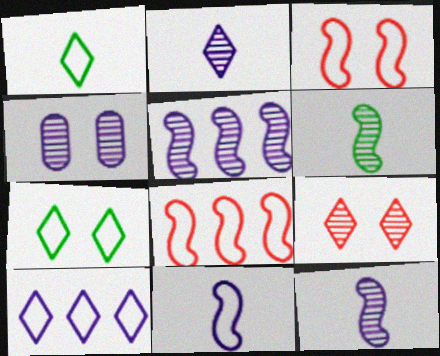[[2, 4, 5]]